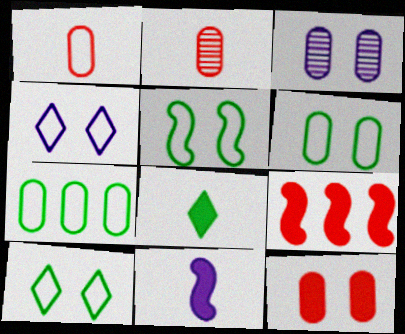[[3, 6, 12], 
[5, 6, 10]]